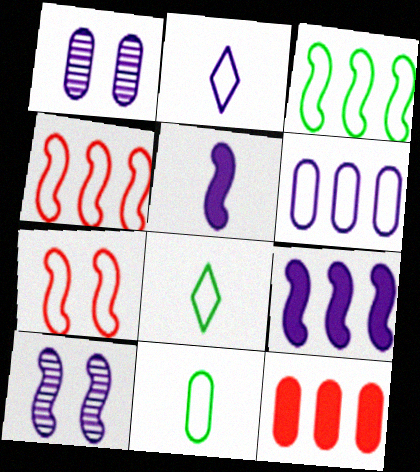[[1, 2, 9], 
[1, 11, 12], 
[6, 7, 8], 
[8, 10, 12]]